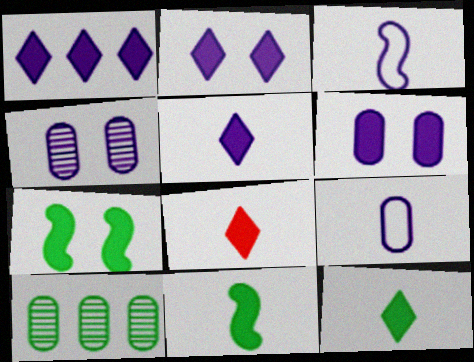[[1, 2, 5], 
[1, 3, 4], 
[5, 8, 12]]